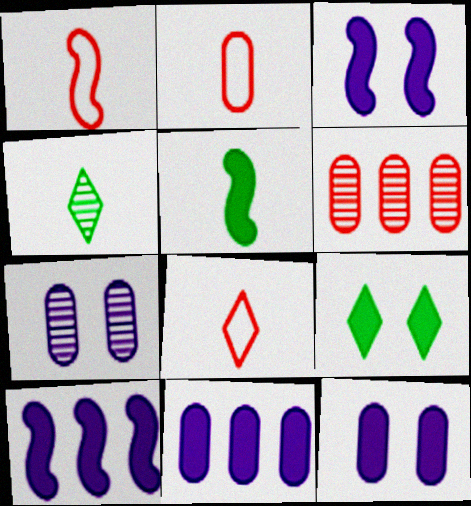[[1, 2, 8]]